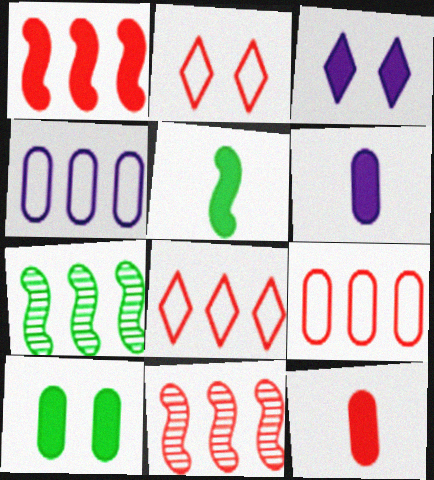[[2, 6, 7], 
[2, 11, 12]]